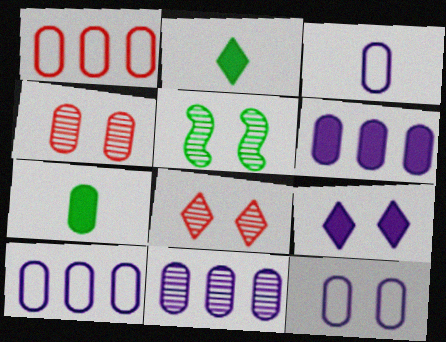[[3, 10, 12], 
[4, 7, 10], 
[6, 10, 11]]